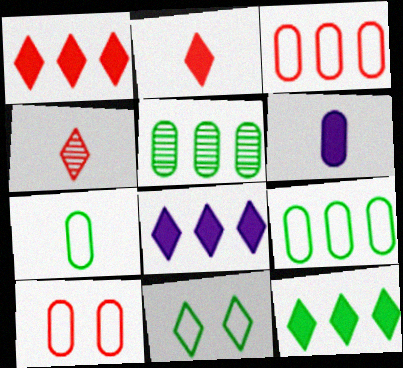[[1, 8, 12], 
[4, 8, 11], 
[5, 6, 10]]